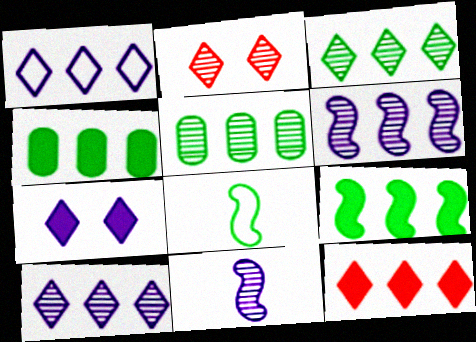[[1, 3, 12], 
[2, 5, 11]]